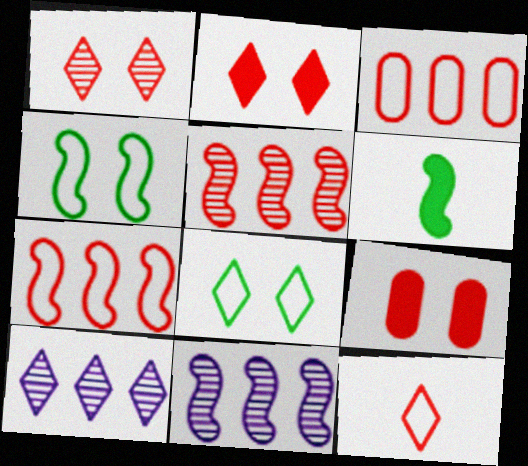[[5, 9, 12]]